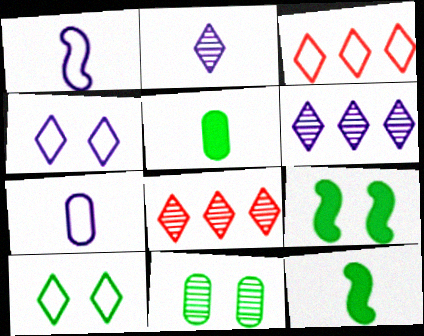[[7, 8, 9], 
[9, 10, 11]]